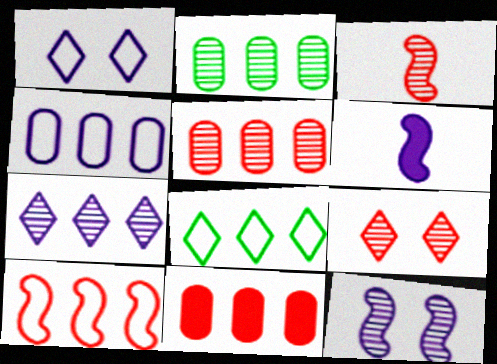[[2, 4, 11], 
[3, 5, 9], 
[4, 8, 10]]